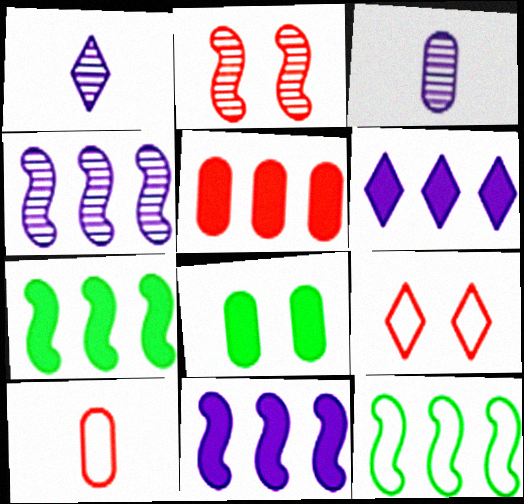[[3, 7, 9], 
[5, 6, 7]]